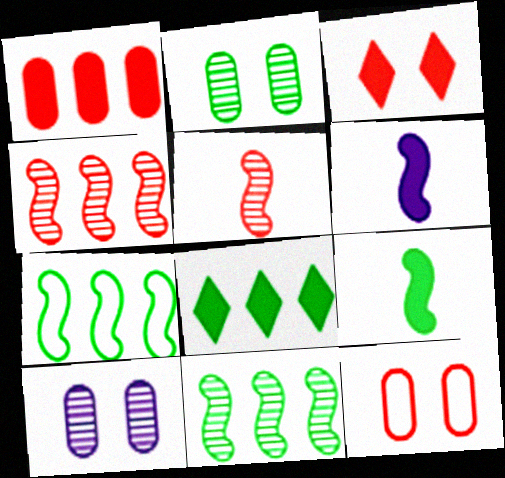[]